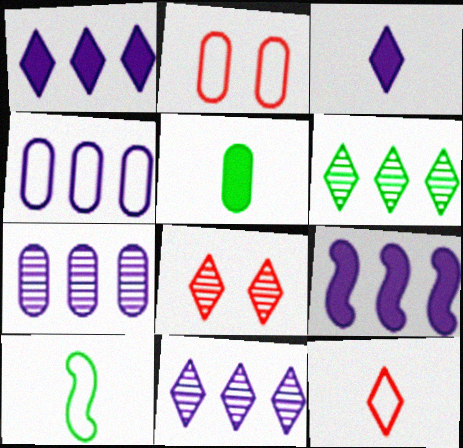[[2, 5, 7], 
[4, 9, 11]]